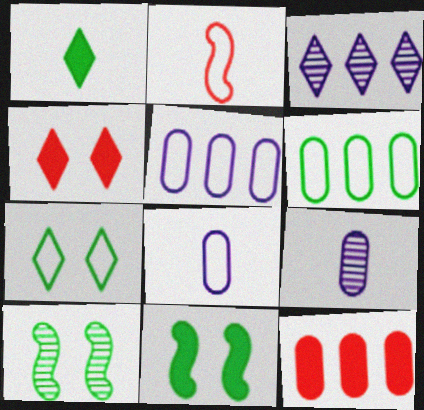[[1, 2, 9], 
[1, 6, 10], 
[2, 5, 7]]